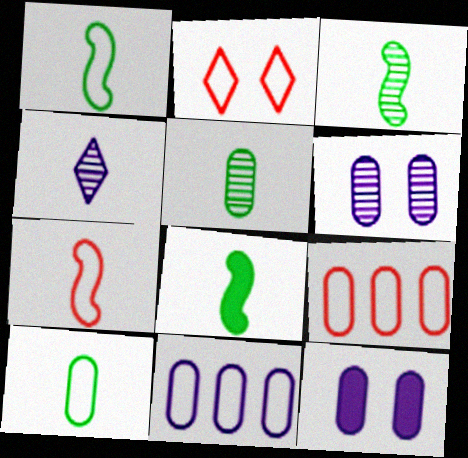[[1, 2, 11], 
[1, 3, 8], 
[2, 7, 9], 
[5, 9, 12]]